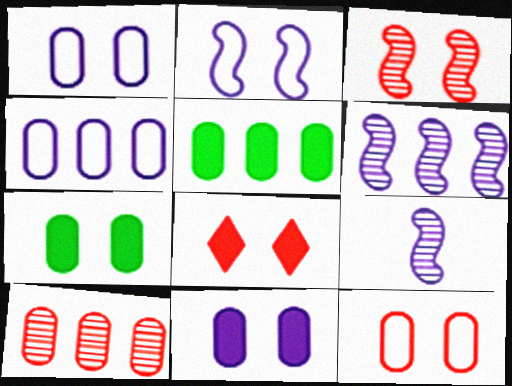[[3, 8, 12], 
[4, 5, 10]]